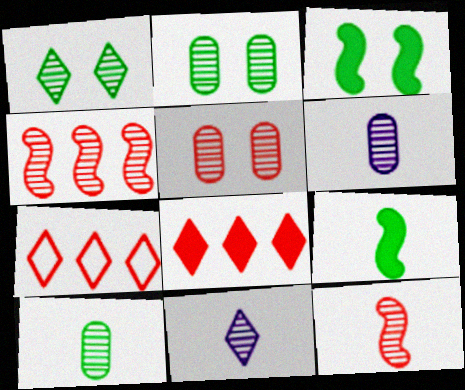[[1, 4, 6], 
[2, 4, 11], 
[3, 6, 7], 
[10, 11, 12]]